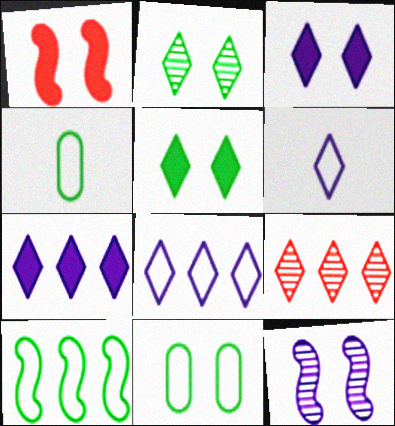[[5, 6, 9]]